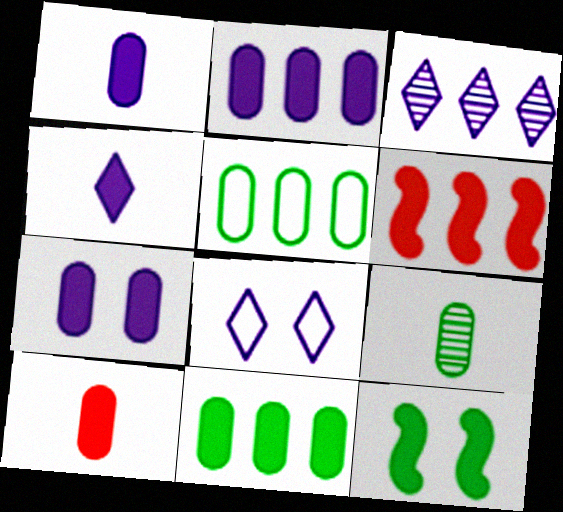[[1, 2, 7], 
[3, 4, 8], 
[3, 5, 6], 
[6, 8, 9], 
[7, 10, 11]]